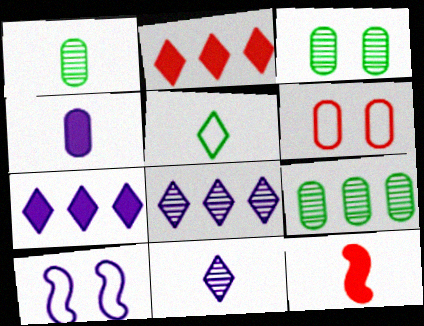[[1, 2, 10], 
[1, 3, 9], 
[4, 6, 9], 
[4, 8, 10]]